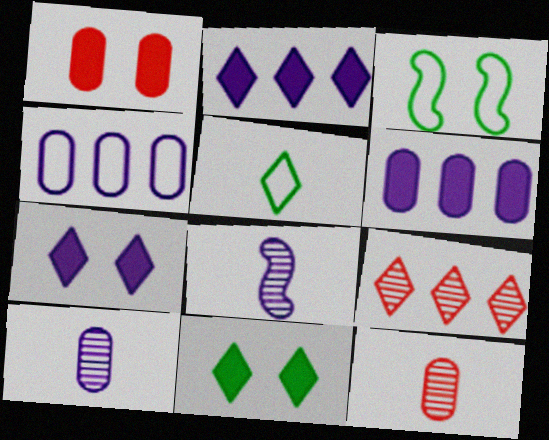[[2, 3, 12], 
[4, 7, 8], 
[5, 7, 9]]